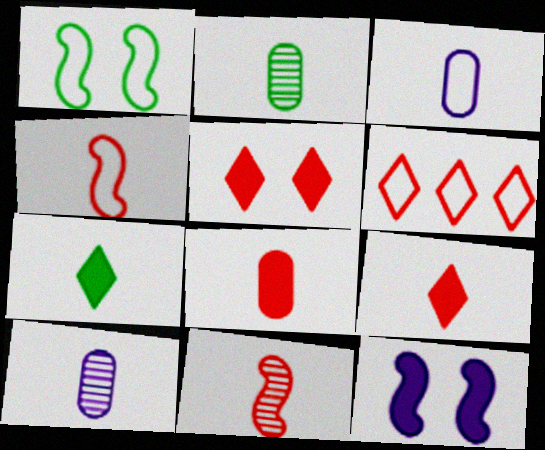[[1, 3, 6], 
[2, 3, 8], 
[2, 6, 12], 
[3, 7, 11], 
[4, 7, 10]]